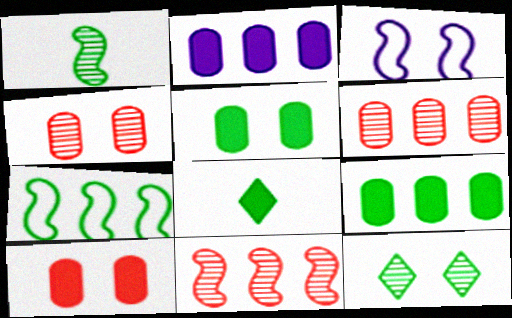[[3, 6, 8], 
[3, 10, 12]]